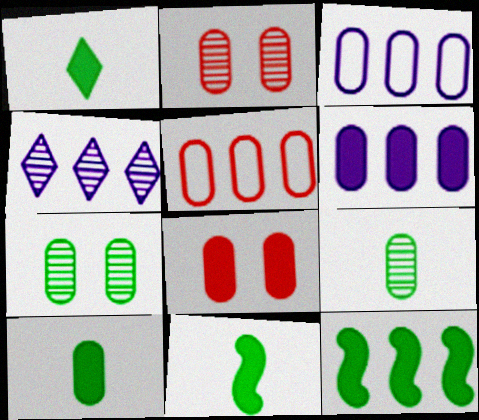[[1, 10, 11], 
[2, 3, 10], 
[3, 8, 9], 
[4, 5, 12], 
[6, 8, 10]]